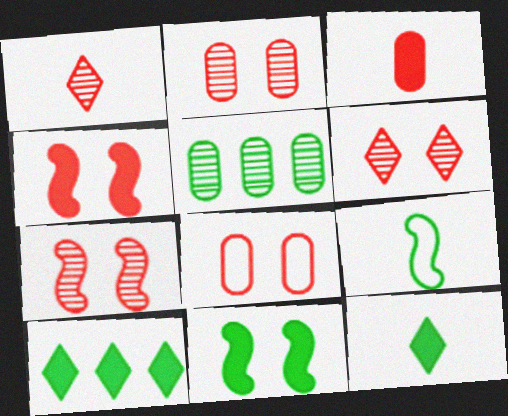[[2, 6, 7], 
[4, 6, 8]]